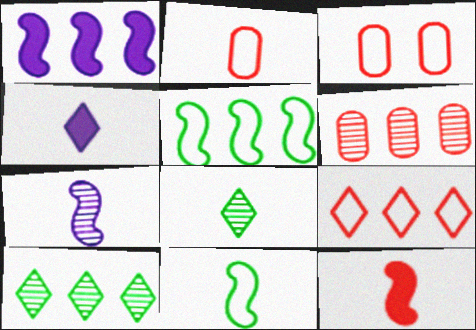[[1, 3, 8], 
[7, 11, 12]]